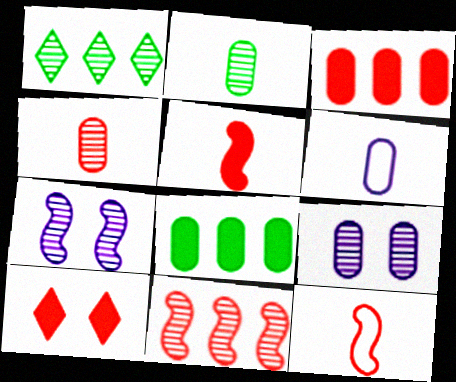[[1, 4, 7], 
[3, 5, 10]]